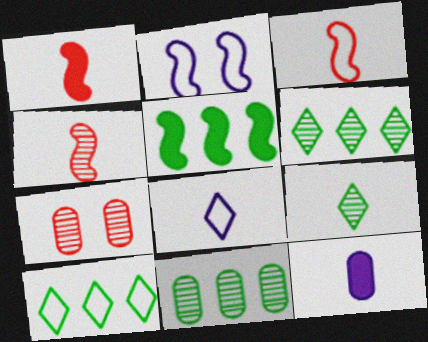[[1, 3, 4], 
[2, 4, 5], 
[3, 9, 12], 
[5, 7, 8], 
[5, 10, 11]]